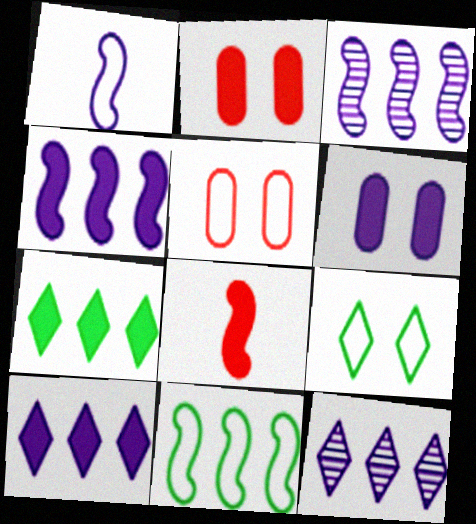[[1, 6, 12], 
[6, 7, 8]]